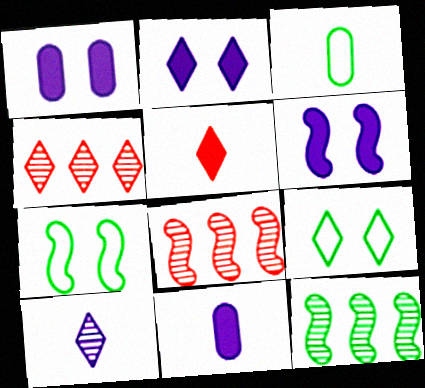[[1, 2, 6], 
[2, 3, 8], 
[3, 4, 6], 
[4, 7, 11], 
[8, 9, 11]]